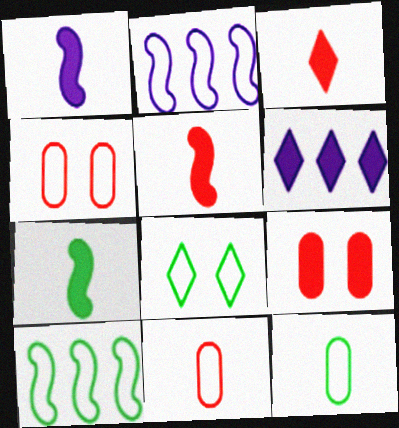[[1, 5, 7], 
[2, 8, 11], 
[6, 7, 9], 
[8, 10, 12]]